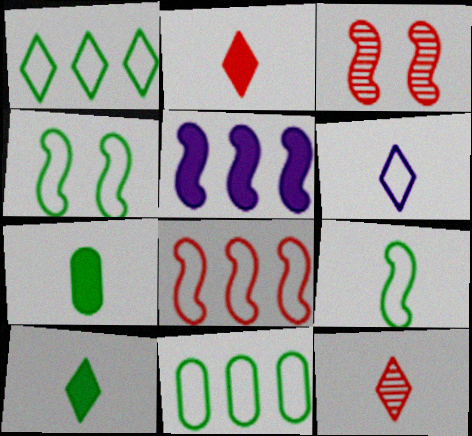[[3, 5, 9], 
[6, 10, 12]]